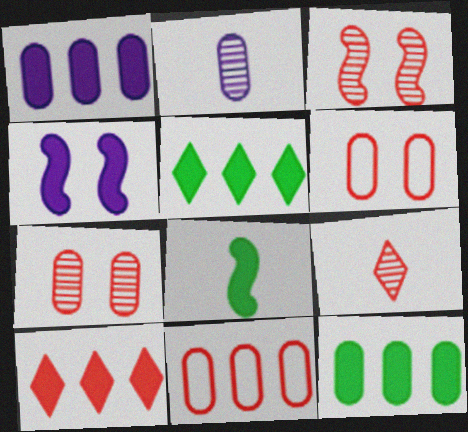[[2, 6, 12]]